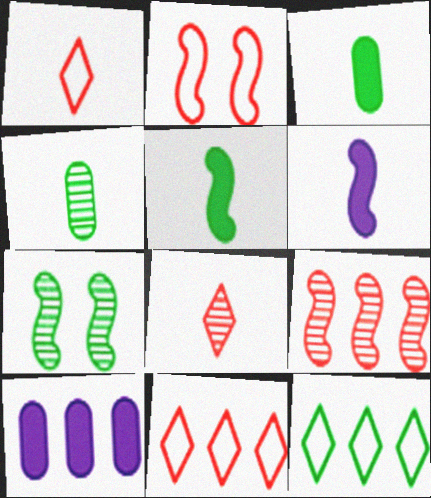[[1, 4, 6], 
[1, 7, 10], 
[3, 7, 12], 
[9, 10, 12]]